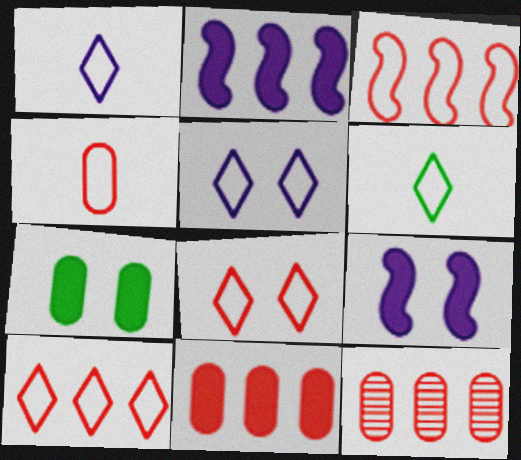[[3, 4, 8], 
[5, 6, 10], 
[6, 9, 12]]